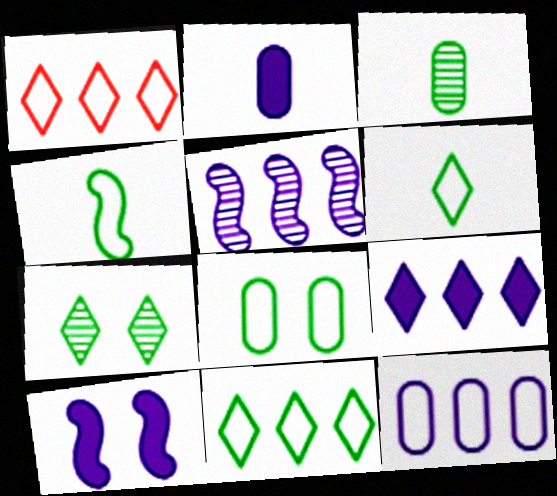[[1, 3, 10], 
[2, 9, 10], 
[4, 8, 11], 
[5, 9, 12]]